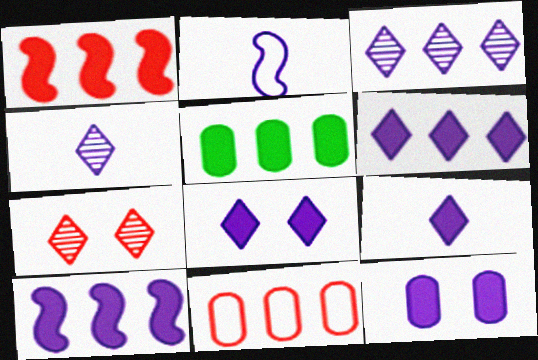[[1, 5, 6], 
[2, 3, 12], 
[2, 5, 7], 
[6, 8, 9], 
[9, 10, 12]]